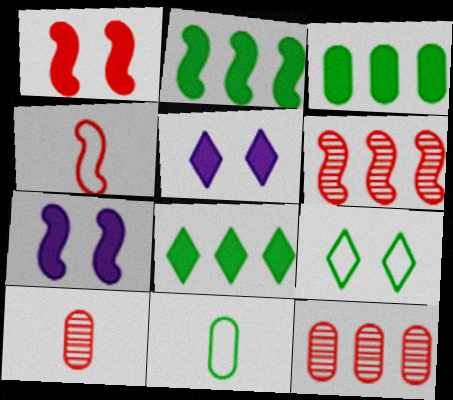[[1, 4, 6], 
[2, 3, 8], 
[5, 6, 11]]